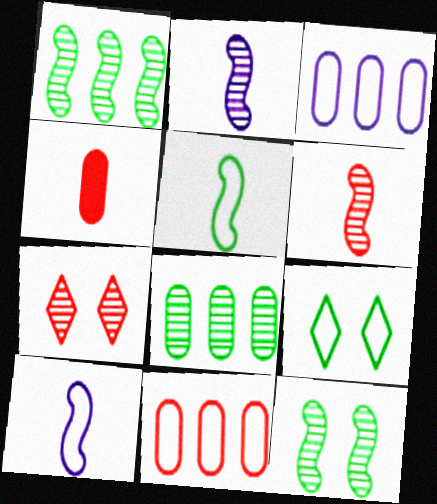[[2, 7, 8], 
[9, 10, 11]]